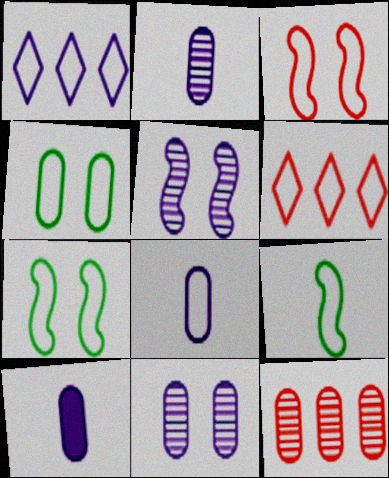[[1, 5, 10], 
[2, 8, 10], 
[4, 10, 12], 
[6, 7, 8]]